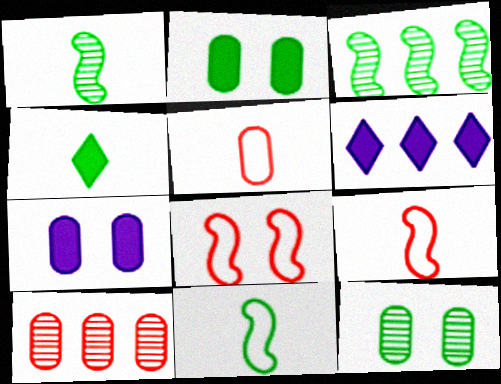[[6, 9, 12]]